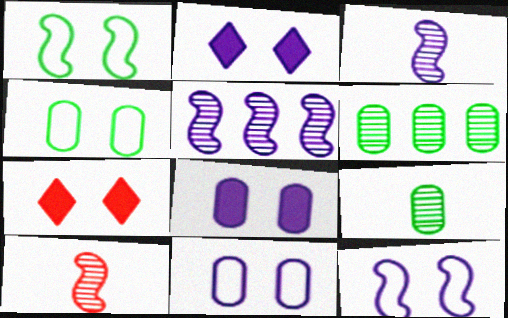[]